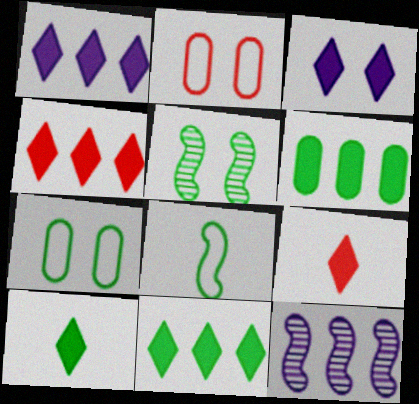[[1, 4, 11], 
[2, 3, 5], 
[2, 10, 12], 
[3, 4, 10], 
[3, 9, 11], 
[7, 9, 12]]